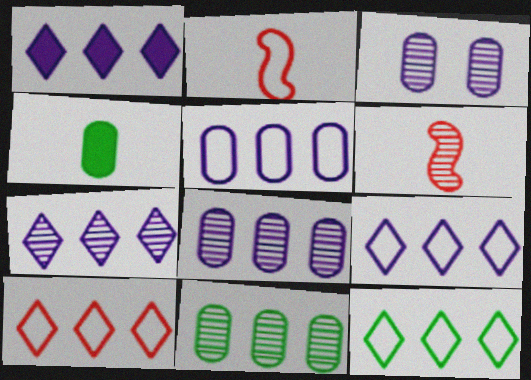[[1, 7, 9], 
[9, 10, 12]]